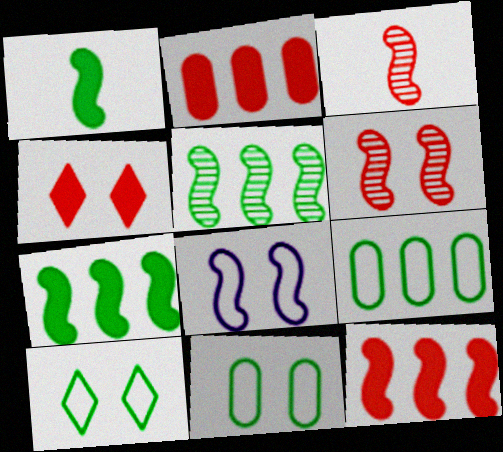[[3, 7, 8]]